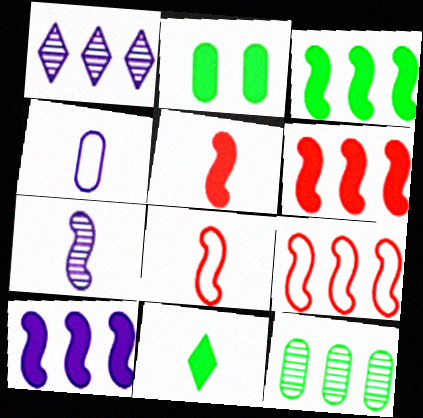[[1, 2, 8], 
[2, 3, 11], 
[3, 6, 10]]